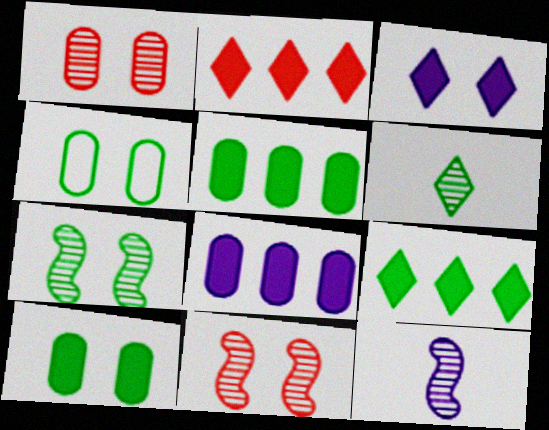[[2, 4, 12], 
[3, 4, 11]]